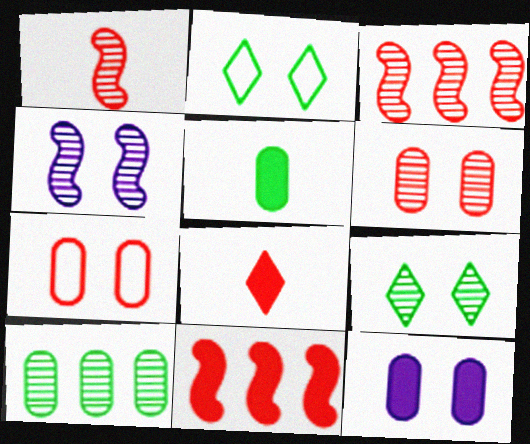[[3, 7, 8], 
[4, 6, 9]]